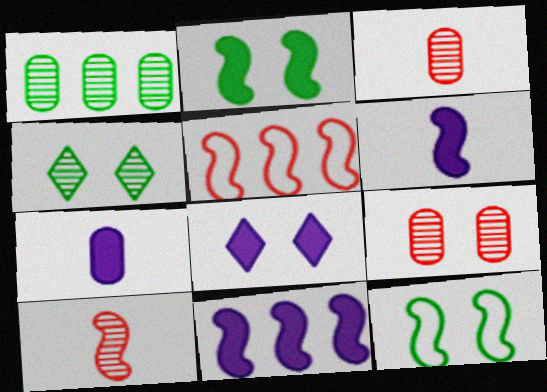[[4, 5, 7], 
[7, 8, 11], 
[8, 9, 12], 
[10, 11, 12]]